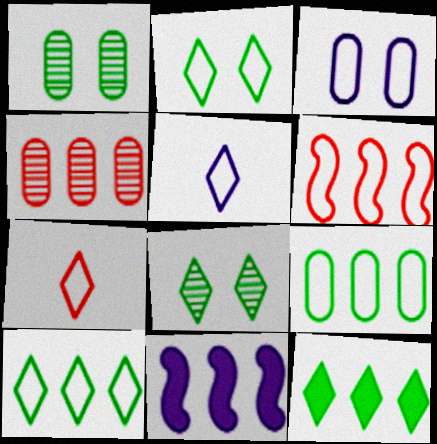[[1, 7, 11], 
[4, 10, 11]]